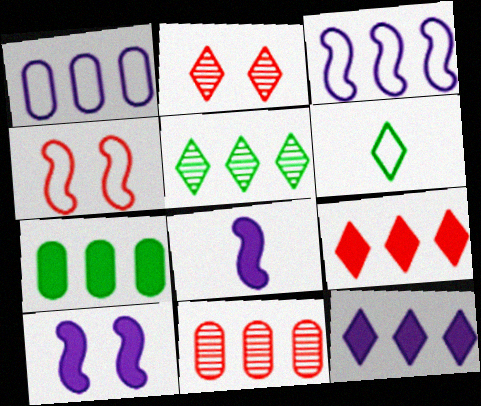[[1, 4, 6], 
[1, 7, 11], 
[2, 6, 12], 
[6, 10, 11]]